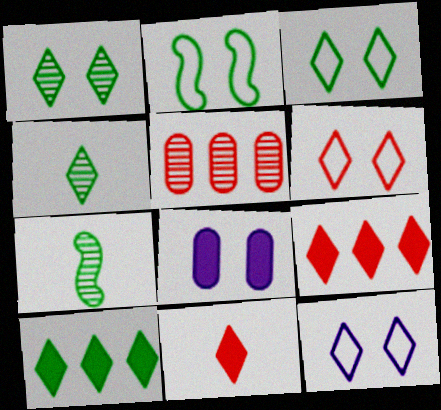[[3, 4, 10], 
[3, 6, 12], 
[4, 9, 12]]